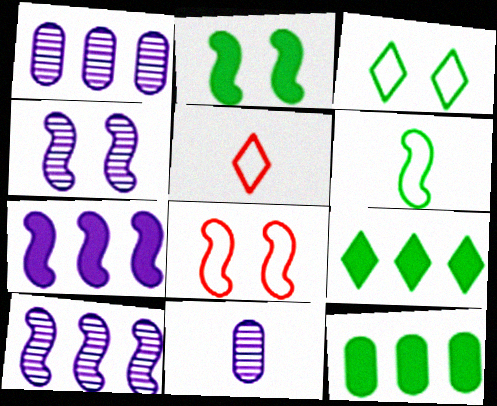[[1, 2, 5], 
[2, 4, 8], 
[4, 5, 12], 
[8, 9, 11]]